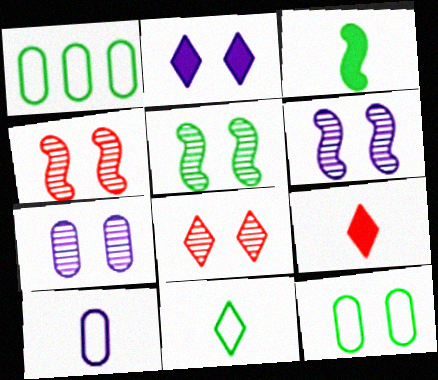[[1, 6, 9], 
[2, 4, 12], 
[4, 5, 6], 
[5, 7, 8]]